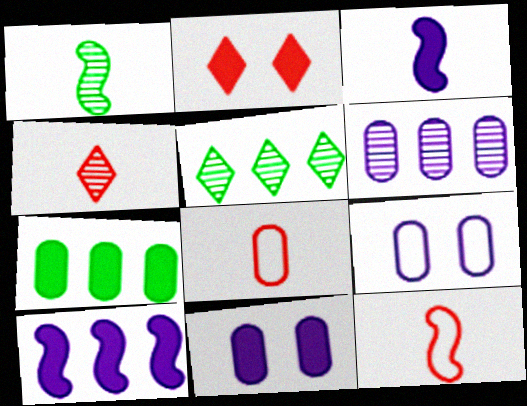[[1, 3, 12], 
[2, 3, 7], 
[5, 11, 12]]